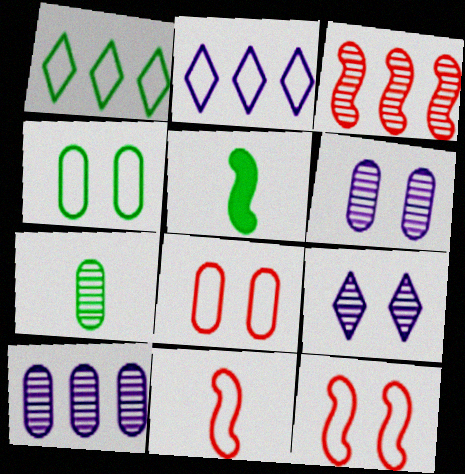[[2, 4, 11], 
[3, 7, 9]]